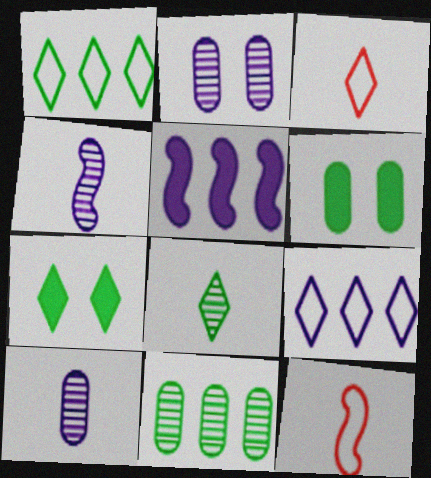[[1, 7, 8]]